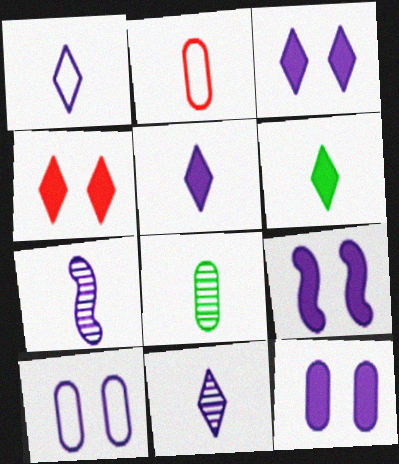[[1, 5, 11], 
[2, 6, 7], 
[3, 9, 12]]